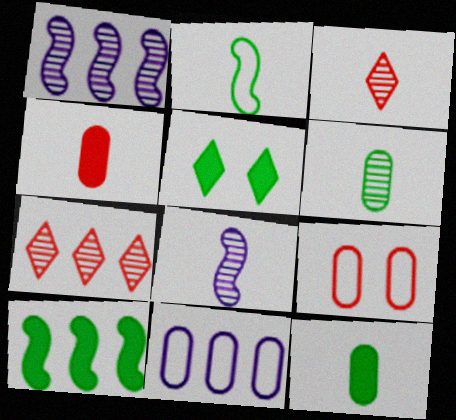[[3, 6, 8], 
[5, 10, 12], 
[7, 10, 11]]